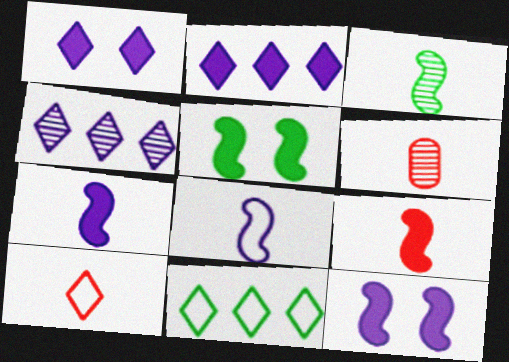[[3, 8, 9], 
[6, 9, 10], 
[6, 11, 12]]